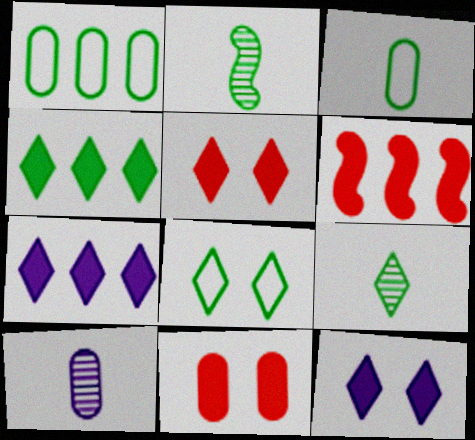[[1, 10, 11], 
[4, 8, 9], 
[6, 8, 10]]